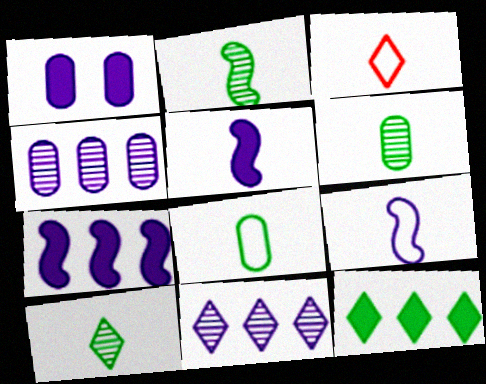[[1, 9, 11], 
[2, 6, 10], 
[3, 5, 6], 
[3, 8, 9]]